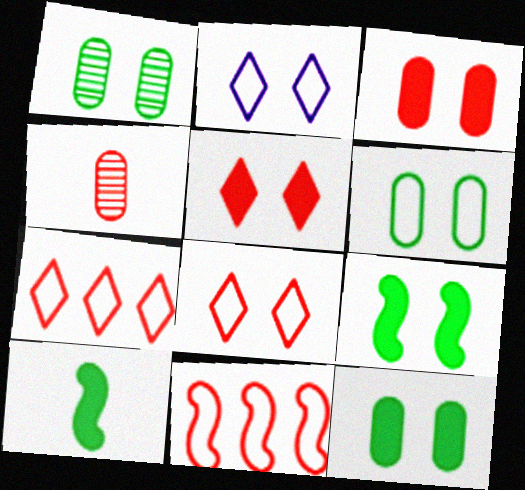[[1, 6, 12], 
[4, 5, 11]]